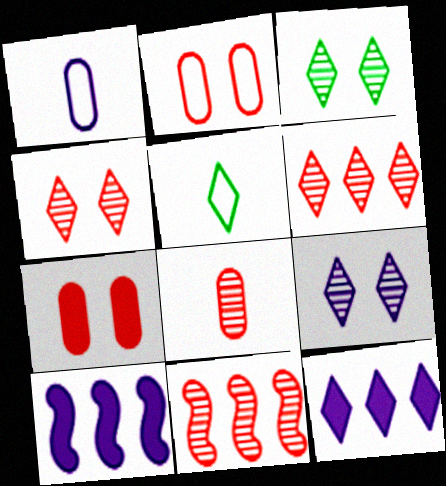[[1, 9, 10], 
[3, 4, 9], 
[4, 5, 12], 
[4, 8, 11]]